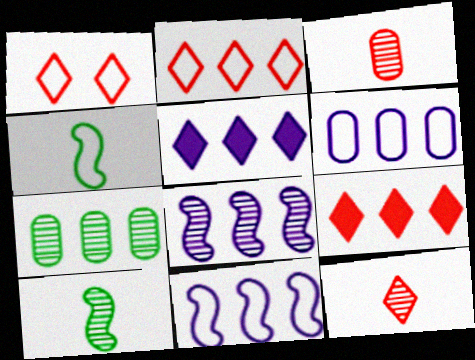[[1, 4, 6], 
[1, 9, 12], 
[5, 6, 8], 
[7, 9, 11]]